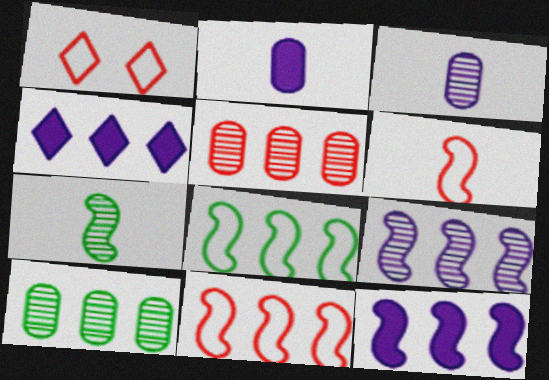[[4, 5, 8], 
[4, 10, 11]]